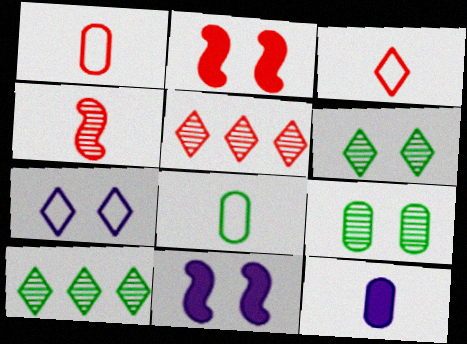[[1, 2, 5], 
[1, 10, 11], 
[2, 7, 9], 
[5, 8, 11]]